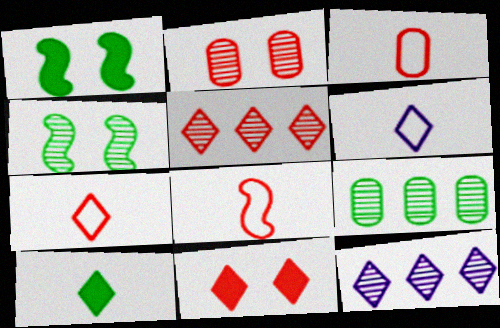[[1, 3, 12], 
[3, 7, 8], 
[5, 7, 11]]